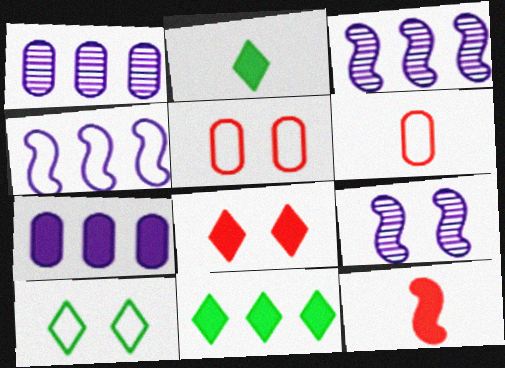[[1, 10, 12], 
[2, 3, 5], 
[4, 6, 10], 
[6, 9, 11]]